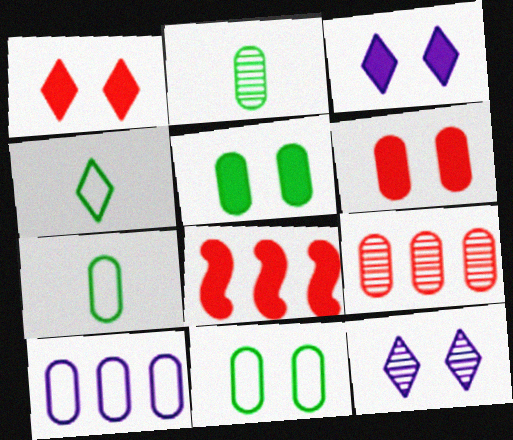[[2, 6, 10], 
[7, 8, 12]]